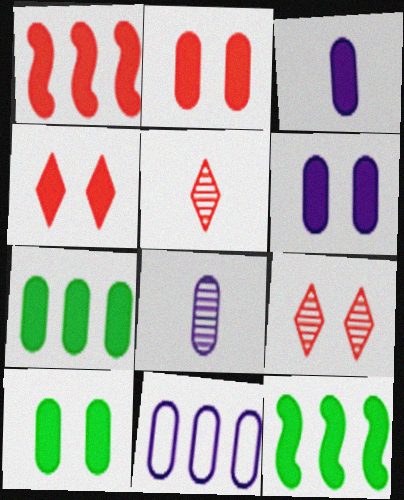[[2, 3, 7], 
[2, 6, 10], 
[3, 4, 12], 
[6, 8, 11]]